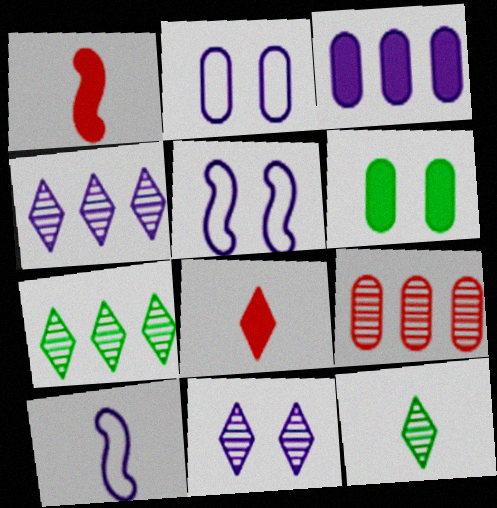[[1, 2, 7], 
[3, 10, 11]]